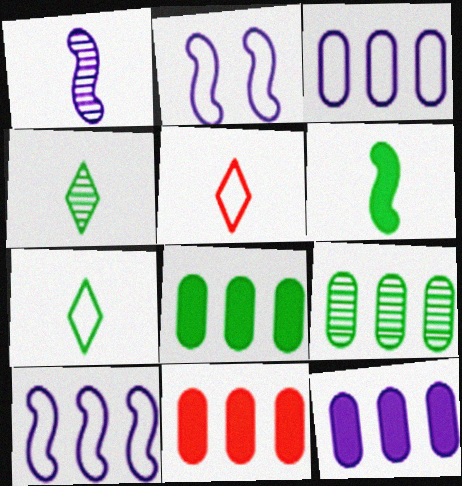[[2, 4, 11], 
[3, 9, 11], 
[8, 11, 12]]